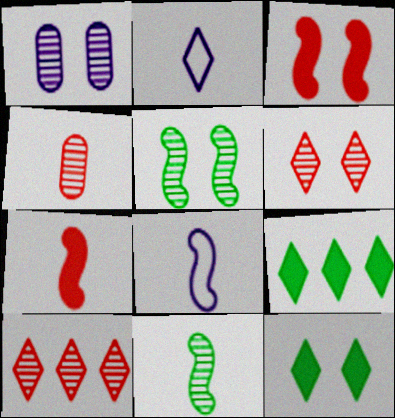[[1, 5, 6], 
[1, 10, 11], 
[2, 6, 9], 
[2, 10, 12], 
[7, 8, 11]]